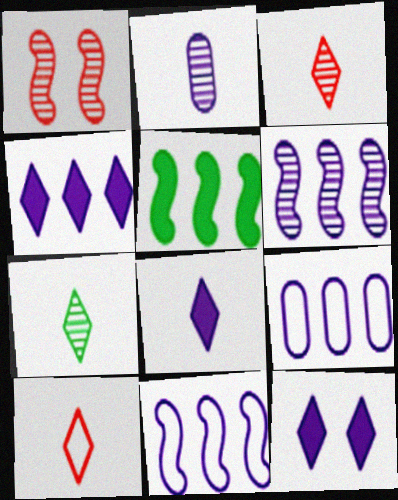[[2, 11, 12], 
[4, 6, 9], 
[4, 8, 12], 
[7, 8, 10]]